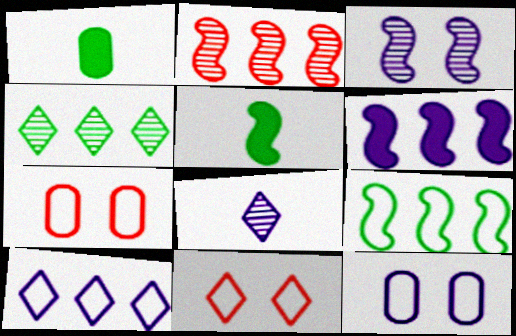[[2, 6, 9], 
[6, 8, 12]]